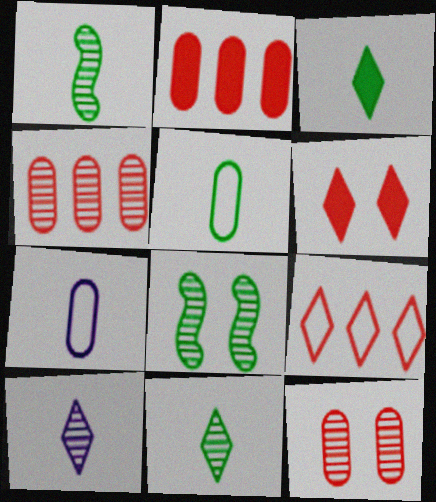[[1, 3, 5], 
[4, 8, 10]]